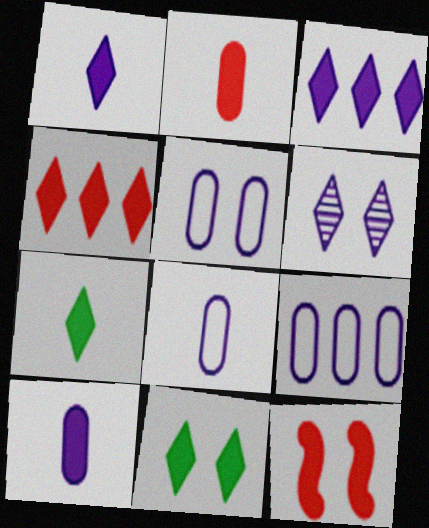[[1, 4, 11], 
[2, 4, 12], 
[5, 8, 9]]